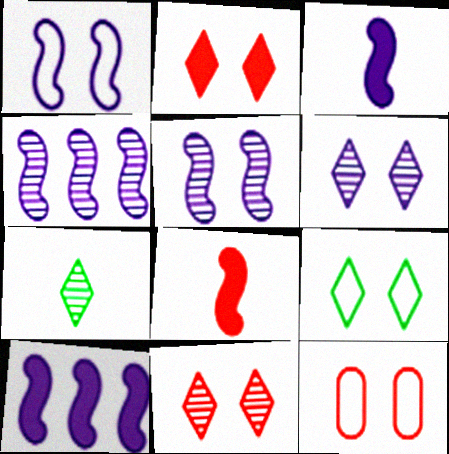[[1, 3, 4], 
[1, 9, 12], 
[2, 6, 9], 
[7, 10, 12]]